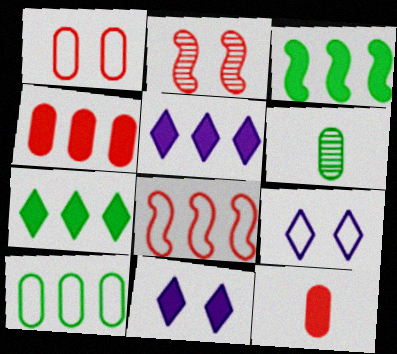[[3, 4, 5], 
[3, 11, 12], 
[6, 8, 11]]